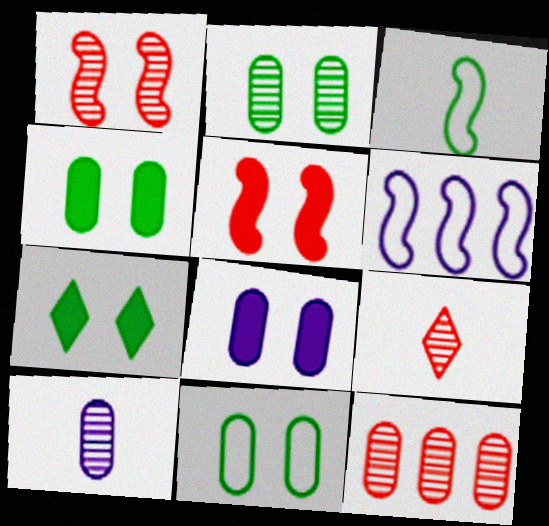[[1, 9, 12], 
[2, 4, 11], 
[2, 10, 12], 
[4, 6, 9], 
[5, 7, 8]]